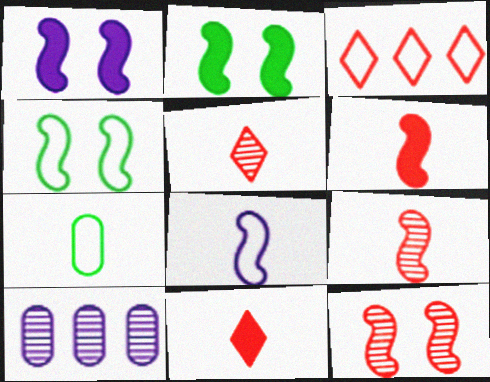[[1, 4, 12], 
[4, 10, 11]]